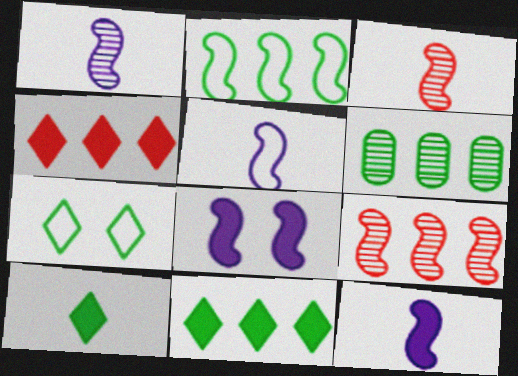[[1, 5, 12], 
[2, 3, 8], 
[2, 6, 11]]